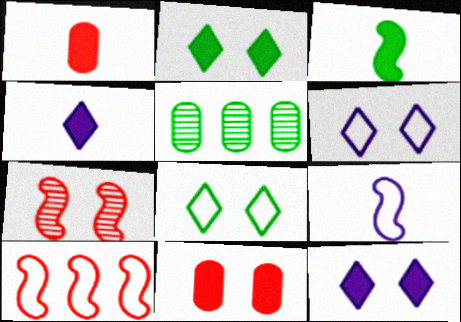[[1, 3, 4], 
[3, 5, 8]]